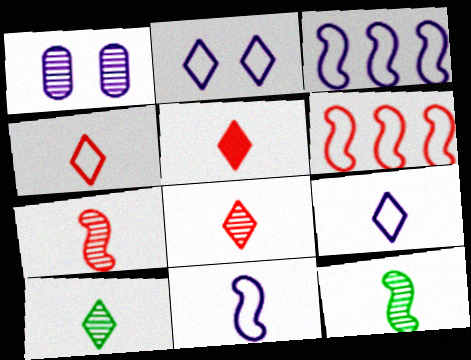[[4, 5, 8], 
[5, 9, 10]]